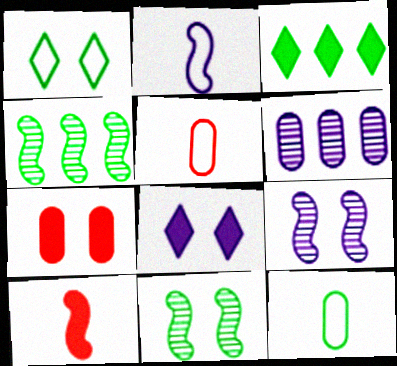[[1, 6, 10], 
[1, 7, 9], 
[2, 6, 8], 
[3, 5, 9], 
[3, 11, 12], 
[4, 5, 8], 
[6, 7, 12]]